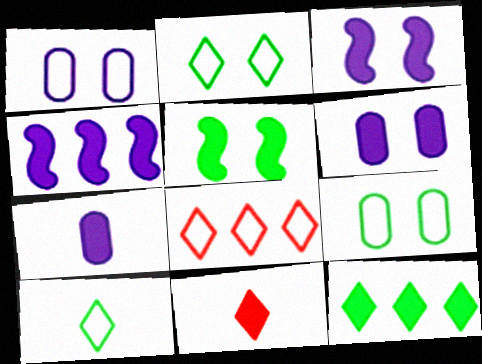[]